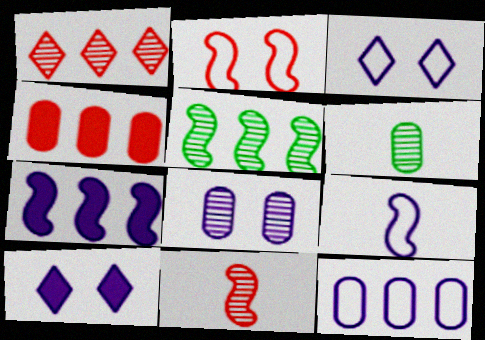[[3, 9, 12]]